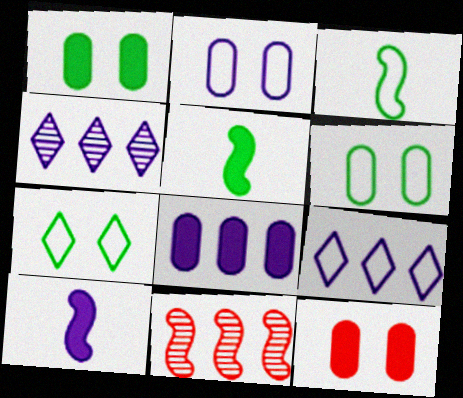[[2, 4, 10], 
[3, 4, 12]]